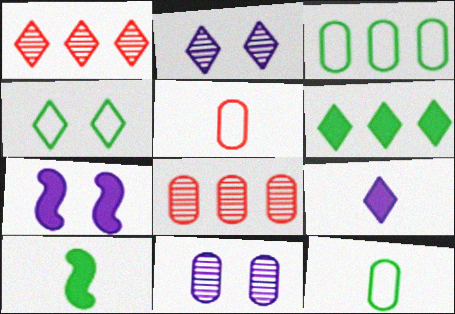[[1, 4, 9], 
[1, 7, 12]]